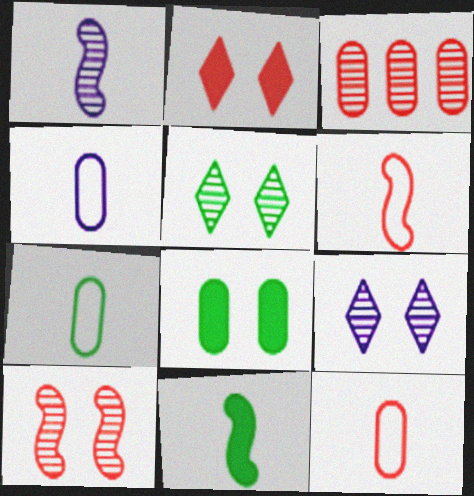[[1, 3, 5], 
[1, 6, 11], 
[2, 3, 6], 
[3, 4, 8], 
[4, 7, 12]]